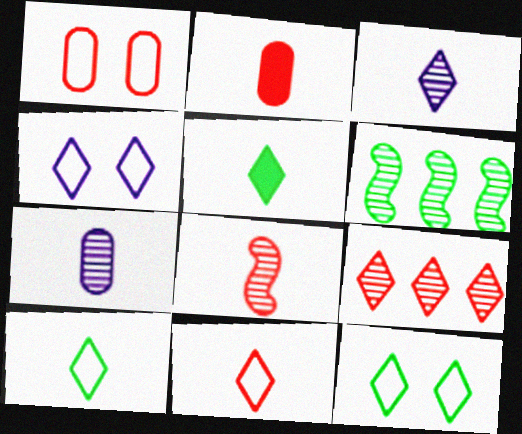[[2, 4, 6], 
[2, 8, 11], 
[3, 5, 11], 
[4, 5, 9]]